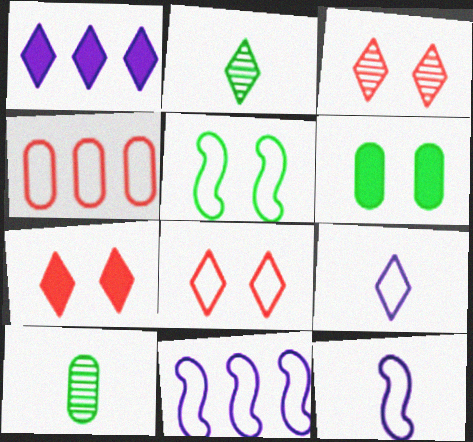[[1, 2, 8], 
[3, 7, 8], 
[4, 5, 9], 
[7, 10, 11]]